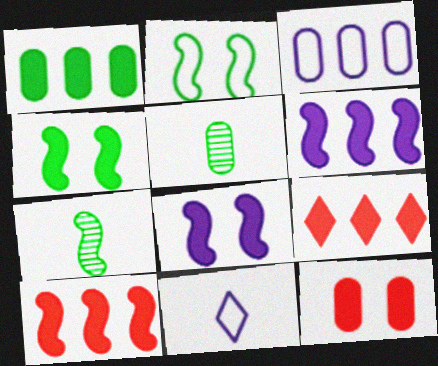[[1, 6, 9], 
[3, 5, 12]]